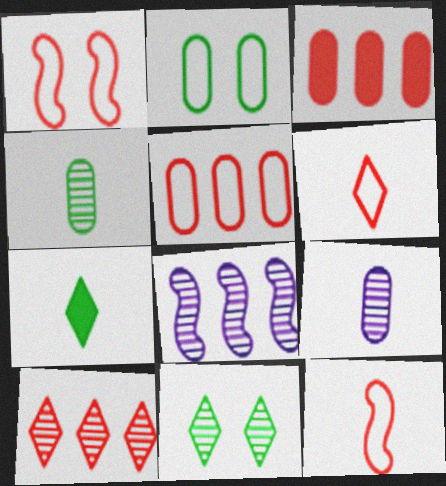[[1, 5, 6], 
[2, 3, 9], 
[7, 9, 12]]